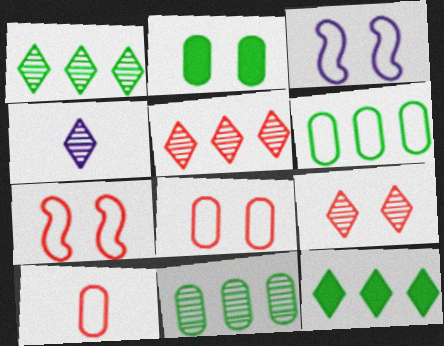[[1, 4, 9], 
[2, 3, 9]]